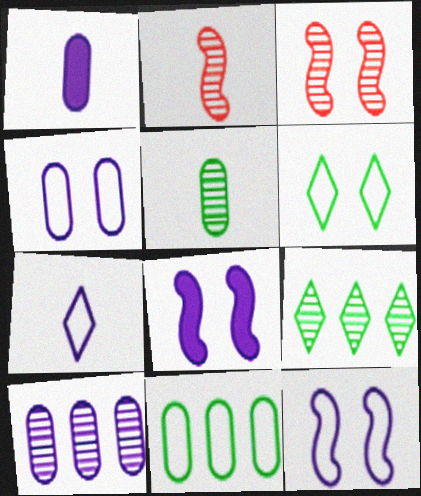[[1, 4, 10], 
[7, 8, 10]]